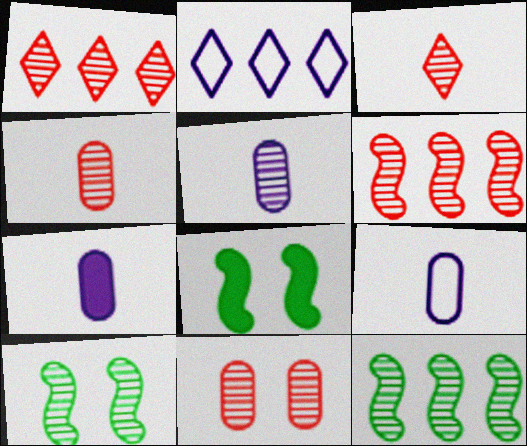[[1, 5, 10], 
[1, 8, 9], 
[2, 4, 8], 
[3, 6, 11], 
[5, 7, 9]]